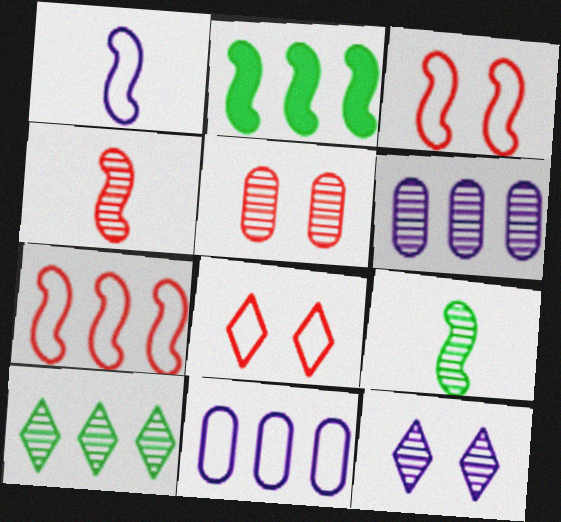[]